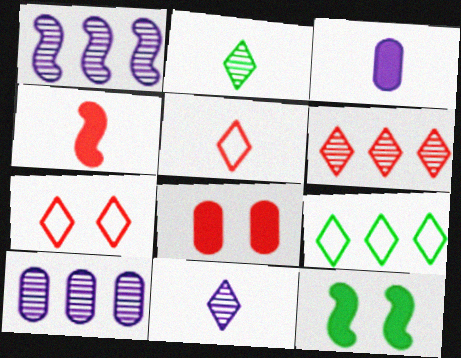[[5, 10, 12]]